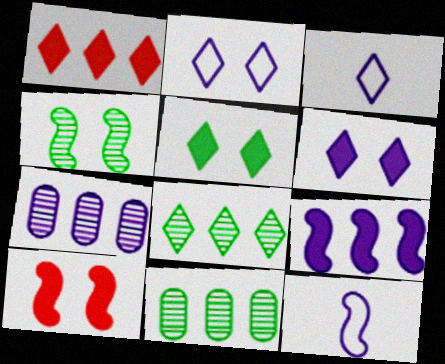[[3, 10, 11], 
[6, 7, 12]]